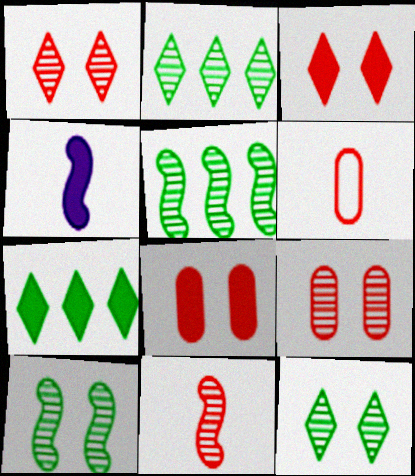[[4, 7, 8]]